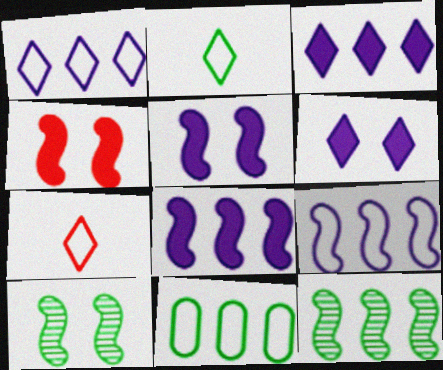[]